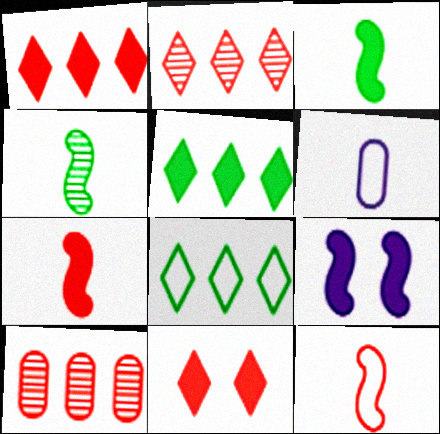[[10, 11, 12]]